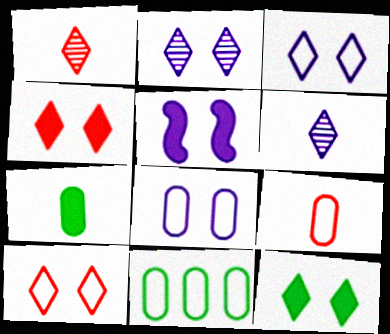[[1, 5, 11], 
[2, 5, 8], 
[2, 10, 12], 
[8, 9, 11]]